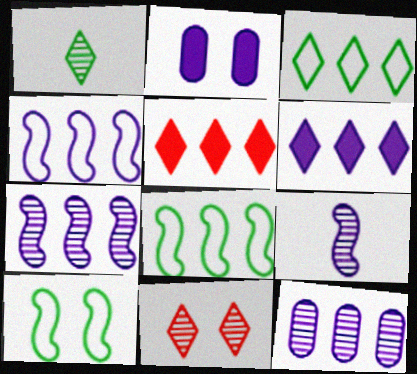[[2, 10, 11], 
[4, 6, 12], 
[5, 8, 12]]